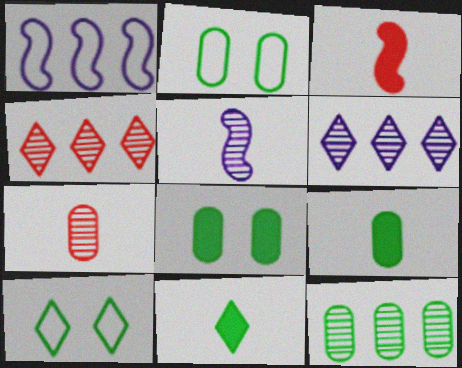[[2, 3, 6], 
[2, 9, 12]]